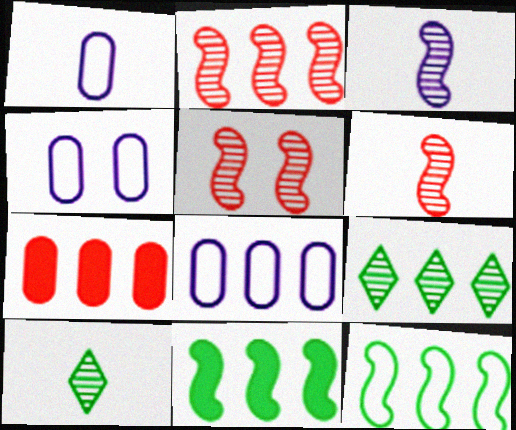[[1, 4, 8], 
[2, 5, 6]]